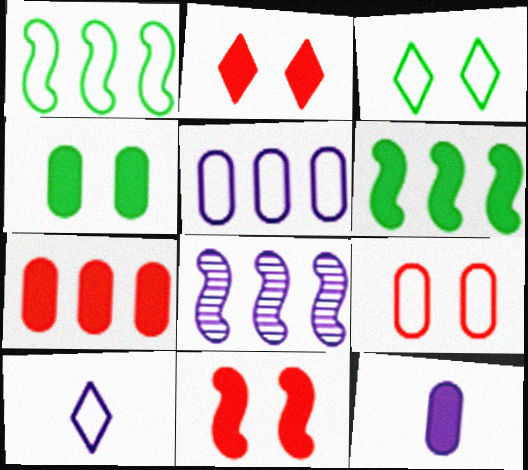[[1, 9, 10], 
[2, 6, 12], 
[4, 7, 12]]